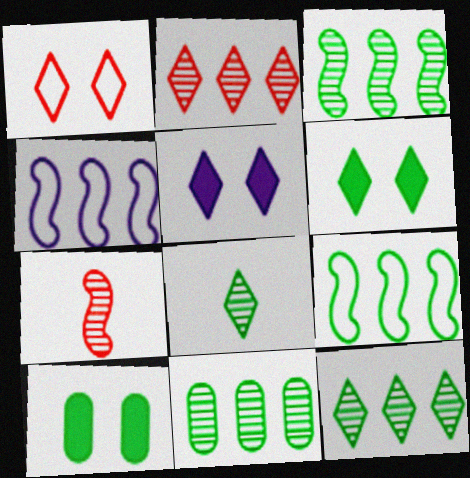[[3, 11, 12], 
[8, 9, 10]]